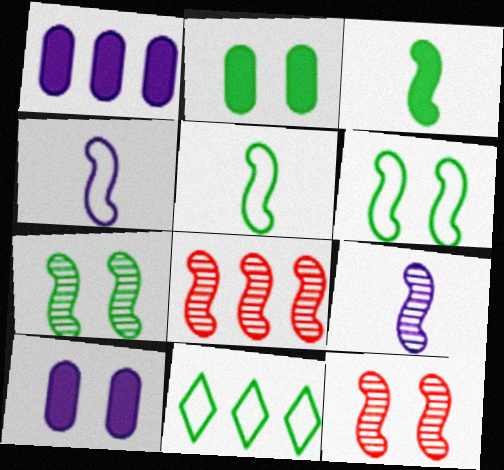[[1, 8, 11], 
[7, 8, 9]]